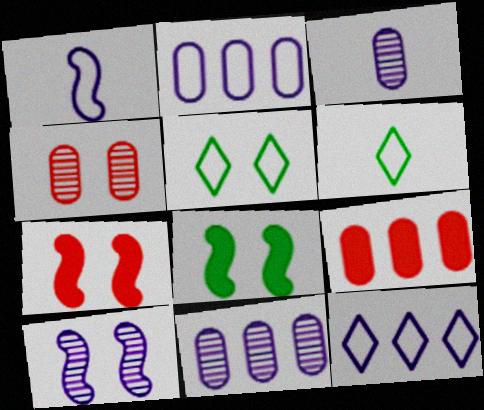[[6, 7, 11], 
[6, 9, 10]]